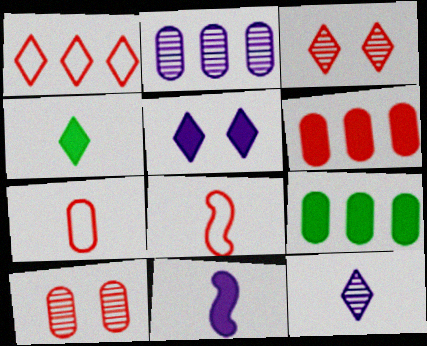[[3, 6, 8], 
[6, 7, 10]]